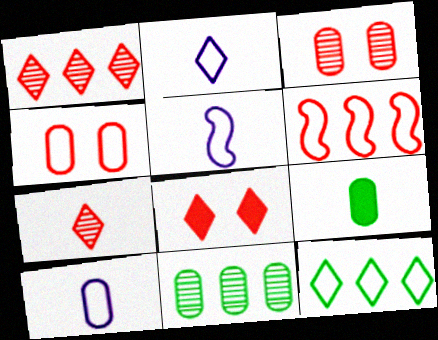[[2, 5, 10], 
[4, 5, 12], 
[5, 7, 9], 
[5, 8, 11]]